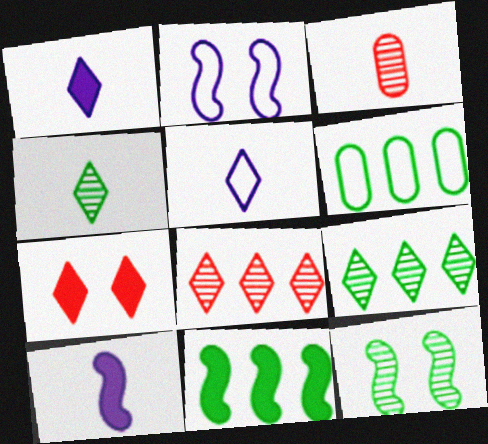[[5, 7, 9], 
[6, 9, 11]]